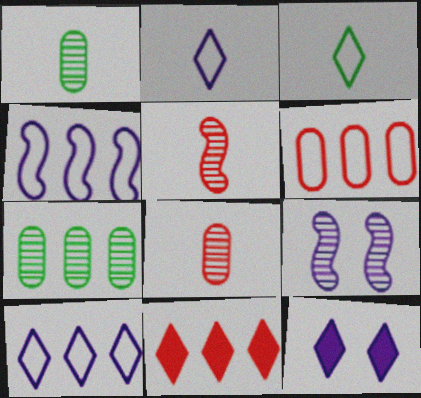[[4, 7, 11]]